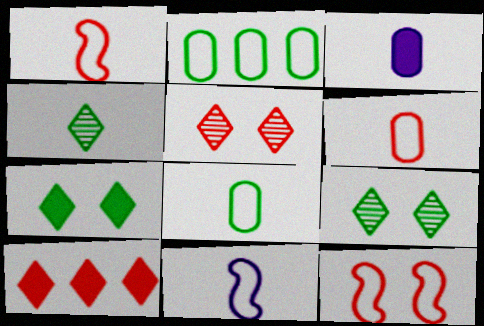[[1, 3, 4]]